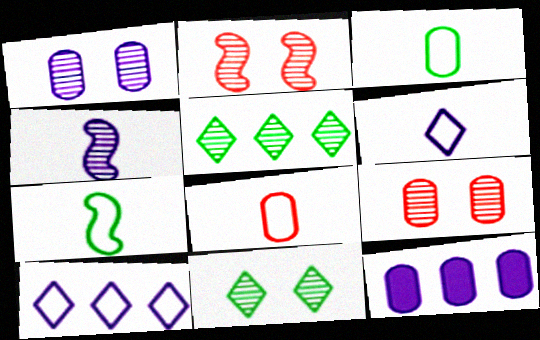[[1, 2, 11], 
[3, 9, 12], 
[4, 5, 9], 
[6, 7, 8]]